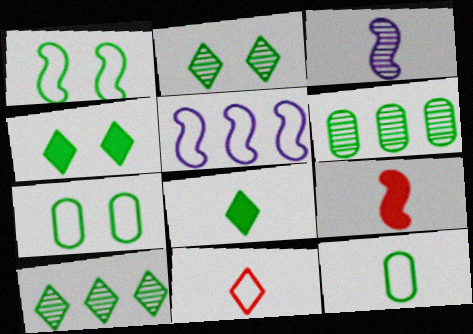[[1, 6, 8], 
[5, 7, 11]]